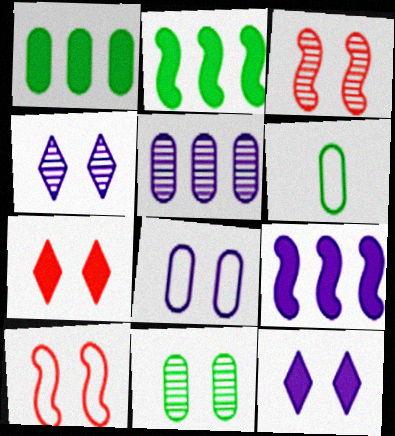[[1, 6, 11], 
[3, 4, 11], 
[10, 11, 12]]